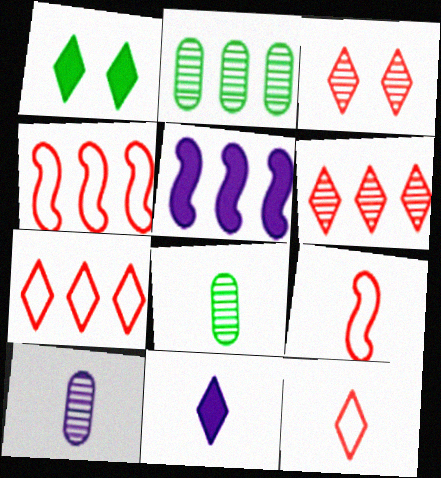[[1, 4, 10], 
[2, 5, 7], 
[8, 9, 11]]